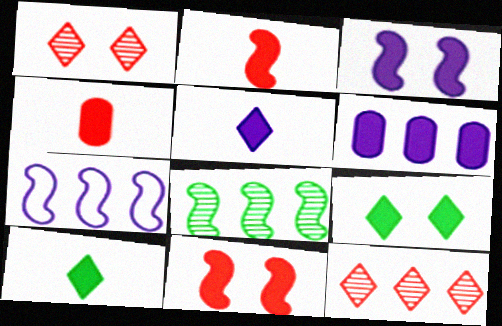[[2, 6, 9], 
[3, 5, 6], 
[6, 10, 11]]